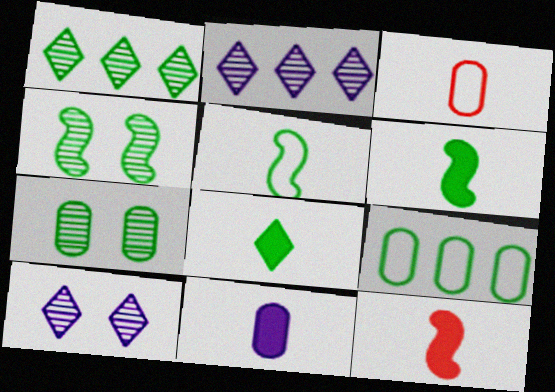[[4, 8, 9], 
[8, 11, 12], 
[9, 10, 12]]